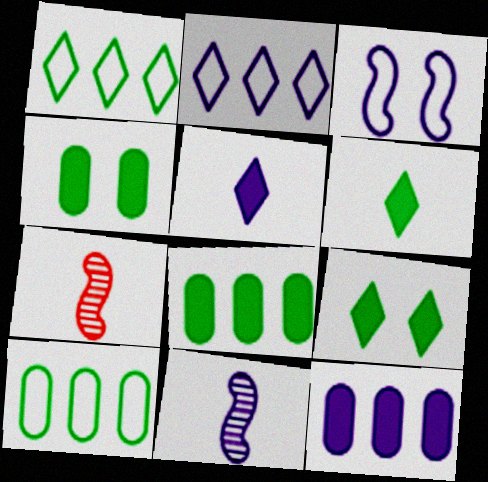[[2, 4, 7]]